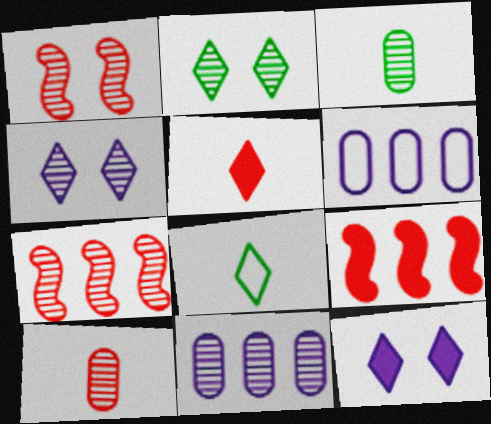[[3, 4, 7]]